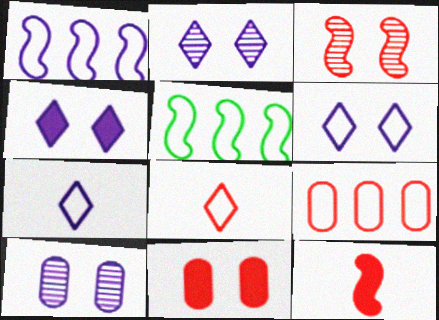[[2, 4, 6]]